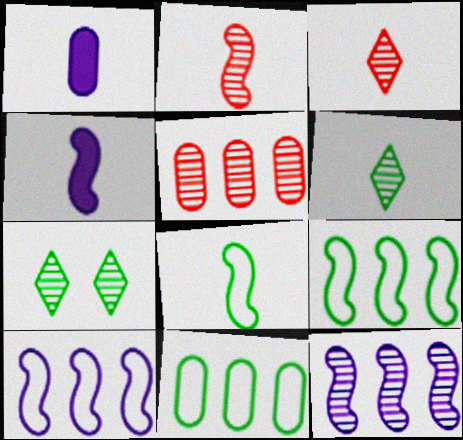[[1, 3, 8], 
[2, 4, 8]]